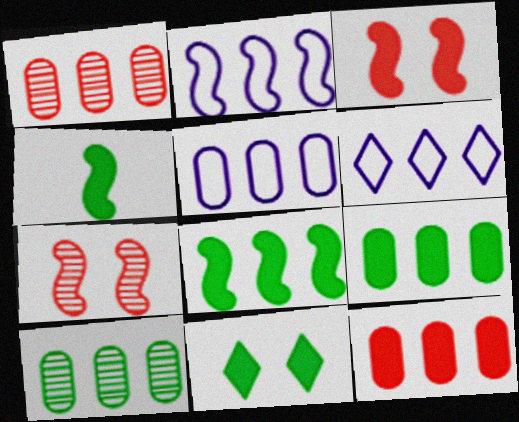[[1, 5, 9], 
[1, 6, 8], 
[2, 4, 7], 
[2, 5, 6], 
[4, 9, 11], 
[5, 10, 12]]